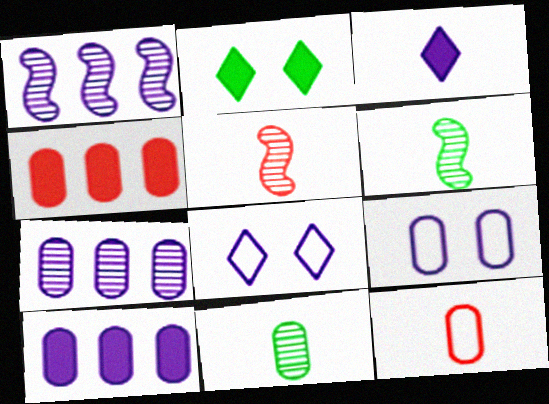[[1, 2, 12], 
[1, 3, 9], 
[3, 6, 12], 
[4, 6, 8], 
[4, 9, 11]]